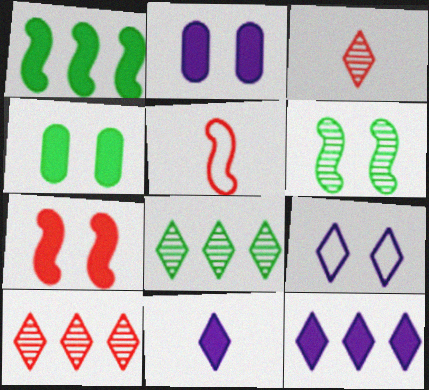[[2, 5, 8]]